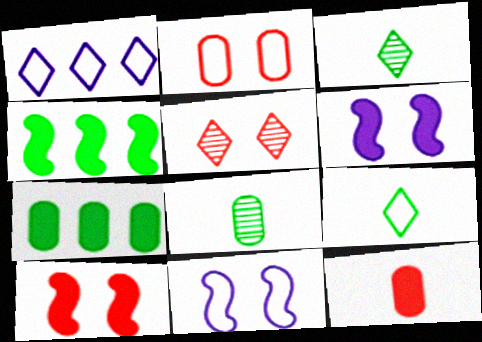[[1, 8, 10], 
[2, 5, 10]]